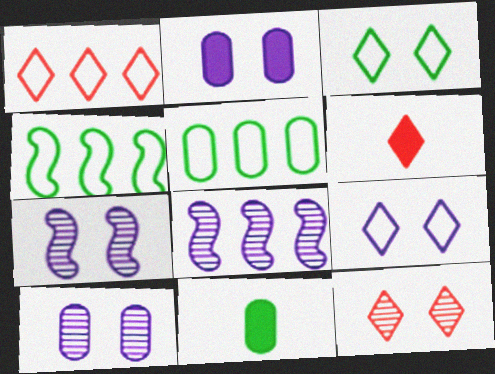[[1, 6, 12], 
[1, 7, 11], 
[2, 7, 9], 
[4, 6, 10], 
[5, 6, 7]]